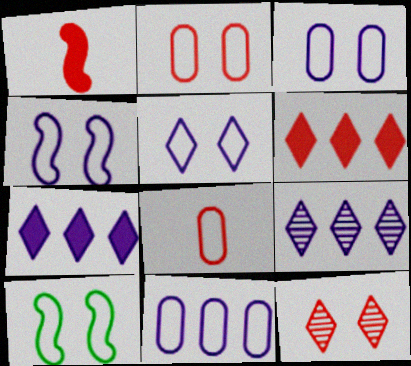[[2, 5, 10], 
[3, 4, 5]]